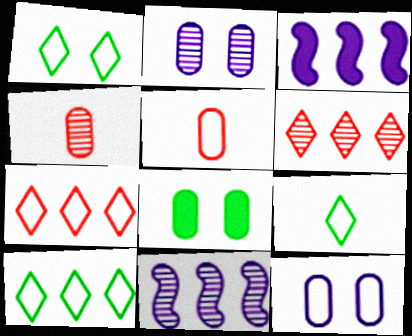[[1, 3, 4], 
[1, 9, 10]]